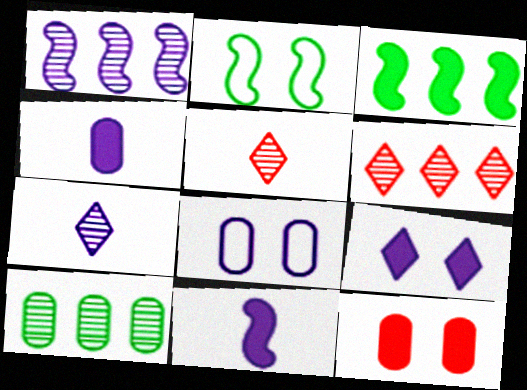[[1, 6, 10], 
[2, 4, 6], 
[3, 5, 8]]